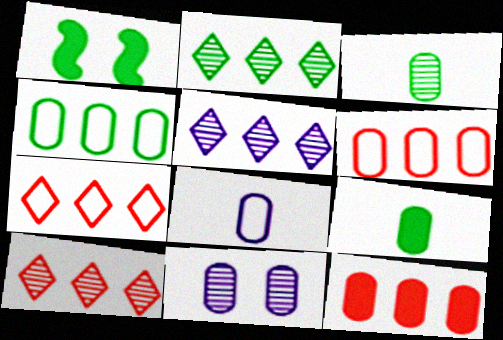[[1, 8, 10], 
[2, 5, 10], 
[6, 9, 11]]